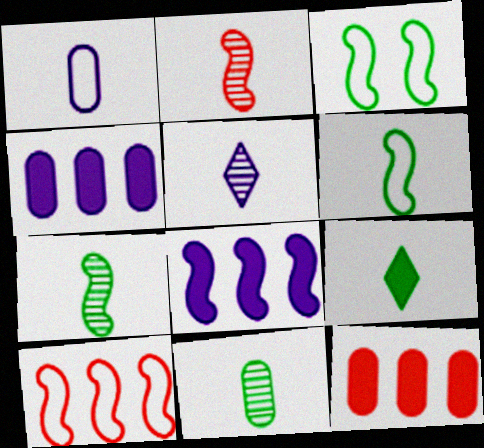[[1, 2, 9], 
[2, 3, 8], 
[2, 5, 11], 
[3, 5, 12], 
[6, 9, 11]]